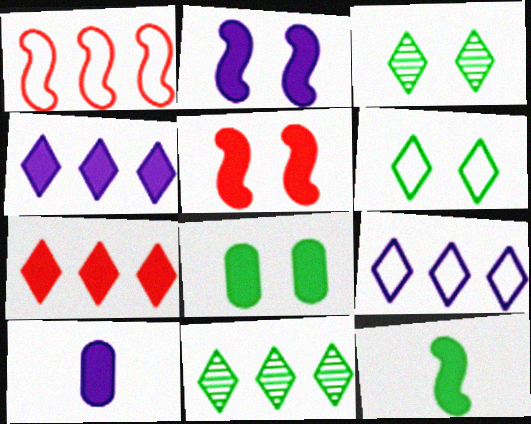[[1, 3, 10], 
[2, 4, 10], 
[7, 9, 11]]